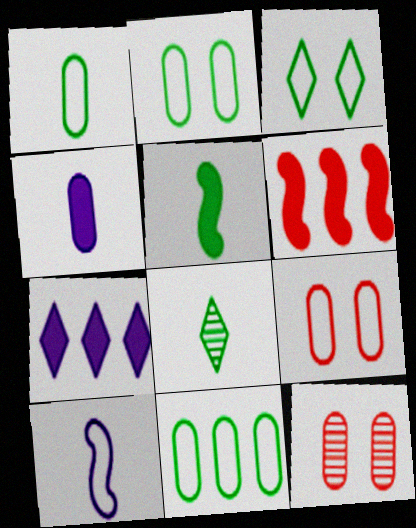[[1, 2, 11], 
[1, 5, 8], 
[4, 11, 12]]